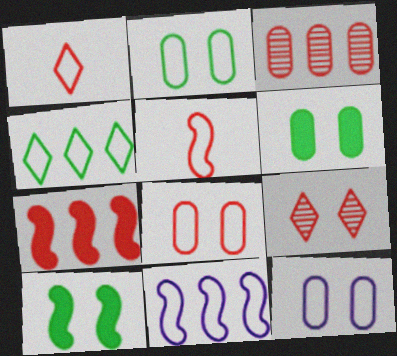[[1, 2, 11], 
[2, 8, 12], 
[4, 5, 12], 
[9, 10, 12]]